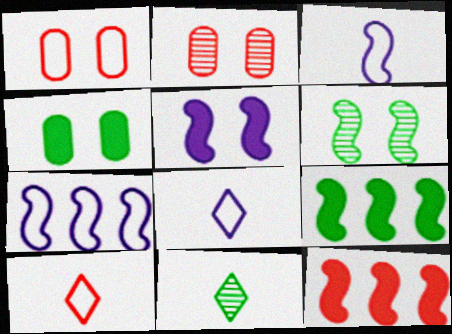[[2, 8, 9], 
[2, 10, 12], 
[3, 6, 12]]